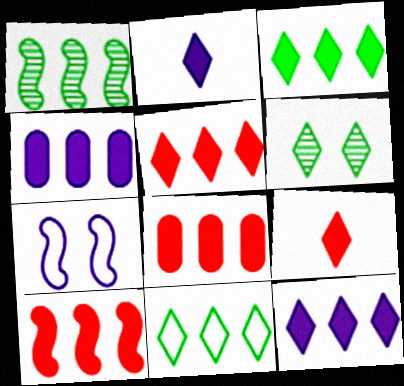[[3, 4, 10], 
[3, 5, 12], 
[5, 8, 10]]